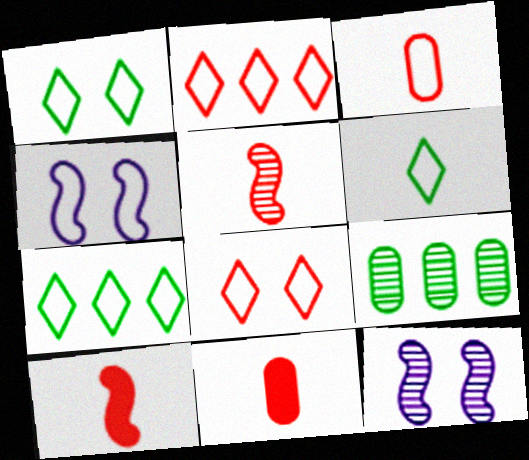[[1, 6, 7], 
[3, 4, 7], 
[7, 11, 12]]